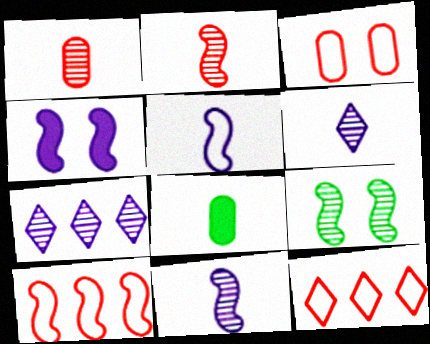[[1, 7, 9]]